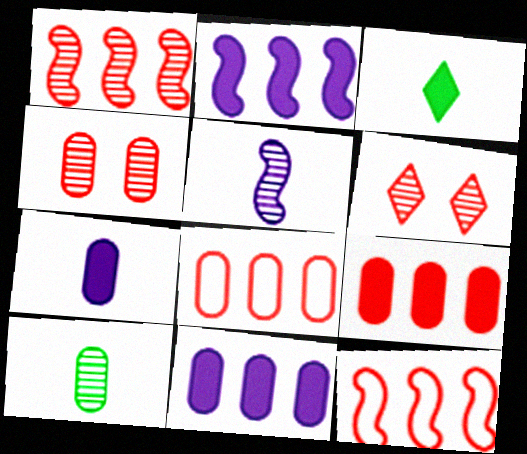[]